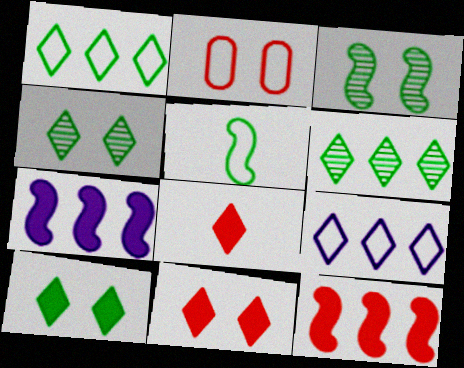[[2, 5, 9], 
[4, 8, 9]]